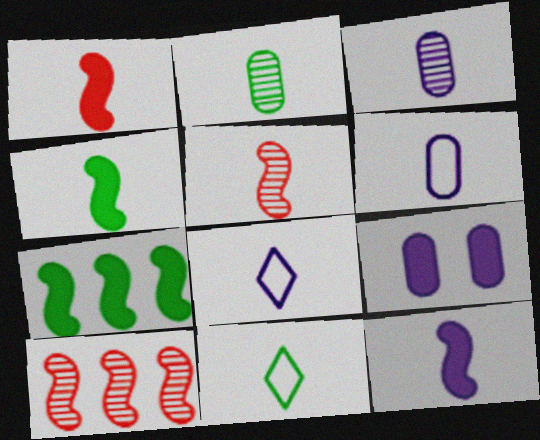[[1, 2, 8], 
[1, 3, 11], 
[1, 4, 12], 
[2, 4, 11], 
[3, 8, 12], 
[9, 10, 11]]